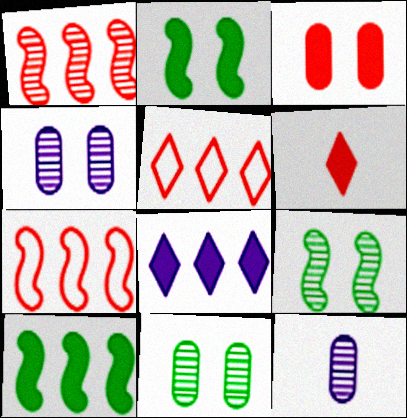[[2, 5, 12]]